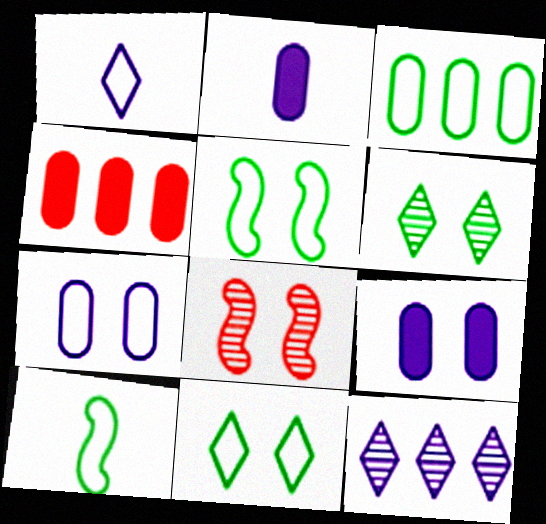[[3, 10, 11], 
[8, 9, 11]]